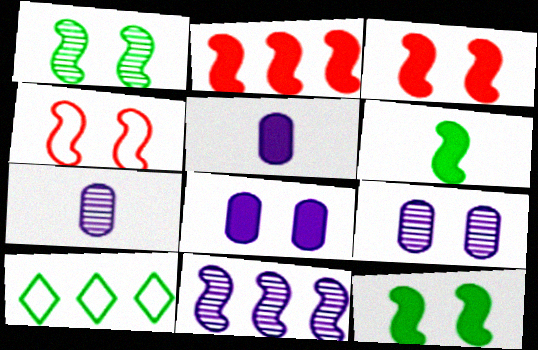[[3, 7, 10], 
[4, 6, 11]]